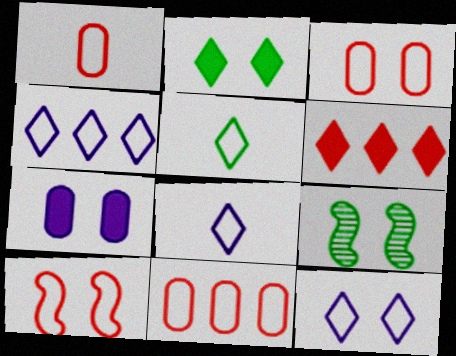[[1, 3, 11], 
[4, 8, 12]]